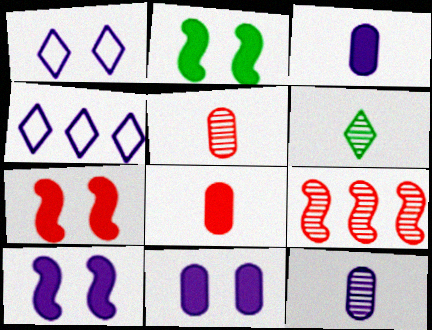[[2, 4, 5], 
[2, 7, 10], 
[4, 10, 12]]